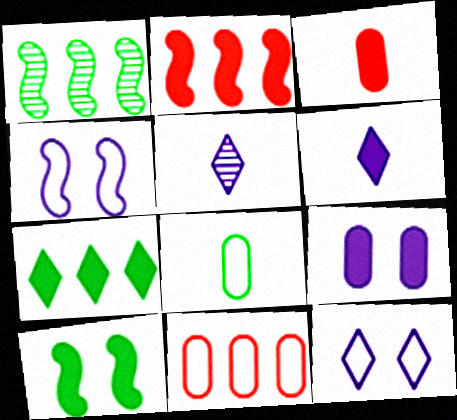[[1, 3, 12], 
[5, 10, 11]]